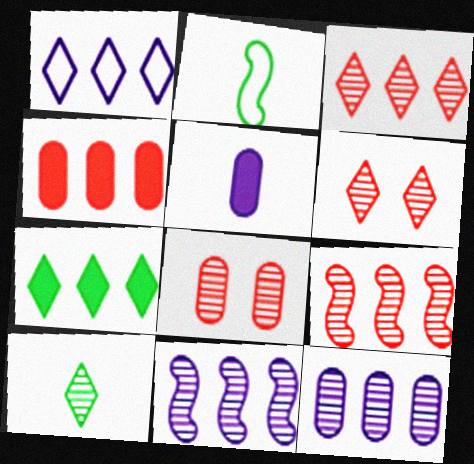[[1, 3, 7], 
[8, 10, 11]]